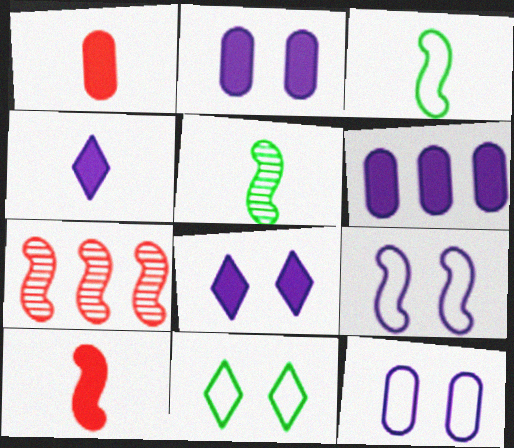[]